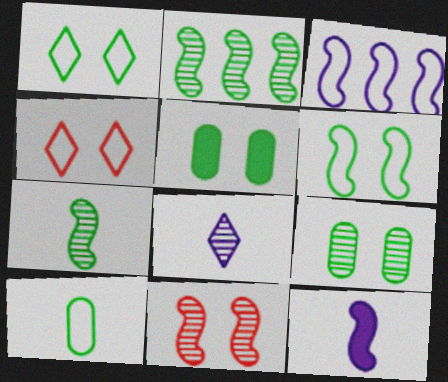[[3, 4, 10]]